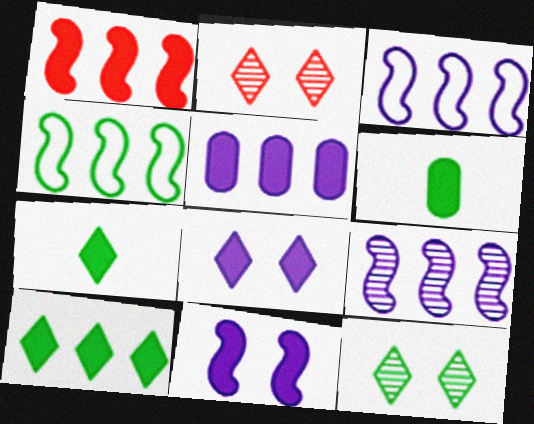[[1, 4, 9], 
[1, 5, 10], 
[1, 6, 8], 
[2, 3, 6], 
[4, 6, 12]]